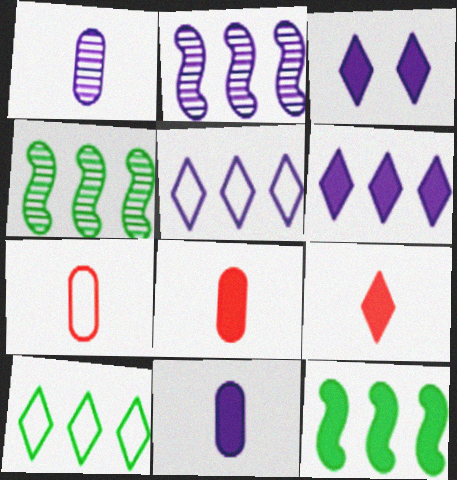[[3, 4, 7], 
[3, 8, 12]]